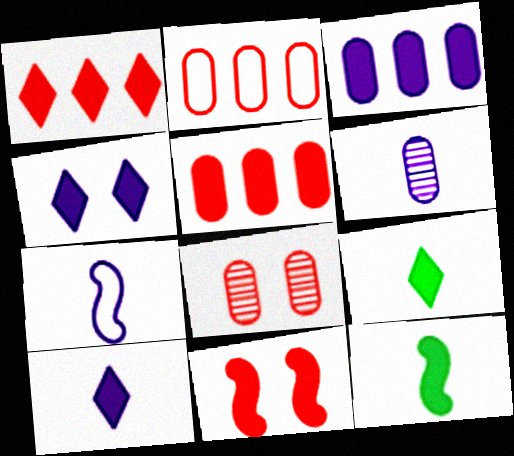[[1, 4, 9], 
[3, 9, 11], 
[4, 5, 12], 
[6, 7, 10]]